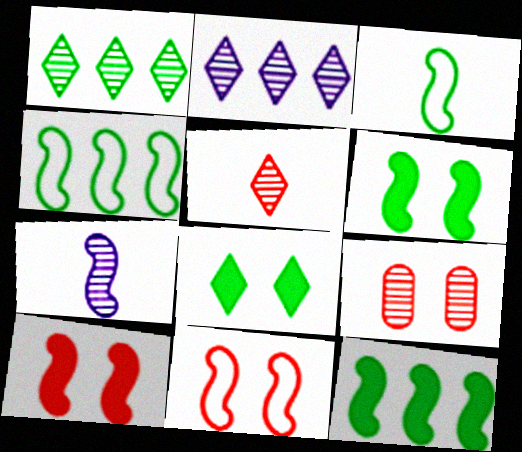[[1, 7, 9], 
[4, 7, 10], 
[7, 11, 12]]